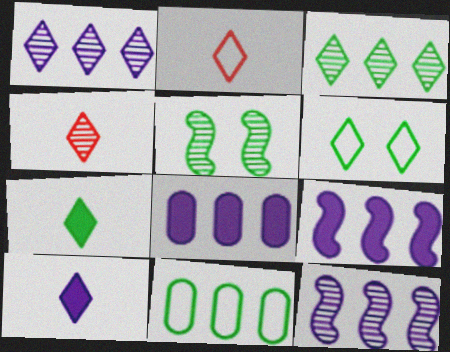[[2, 5, 8], 
[3, 6, 7], 
[5, 7, 11]]